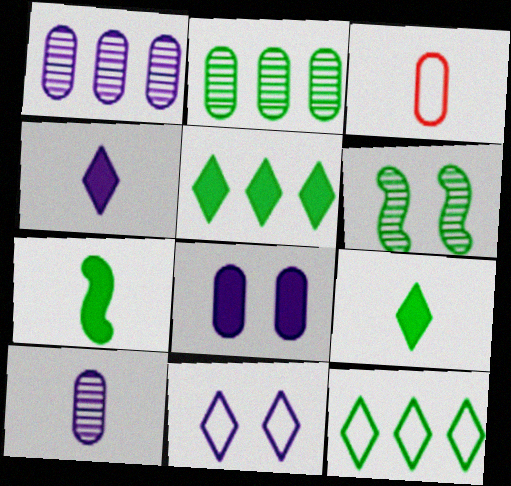[[2, 3, 8]]